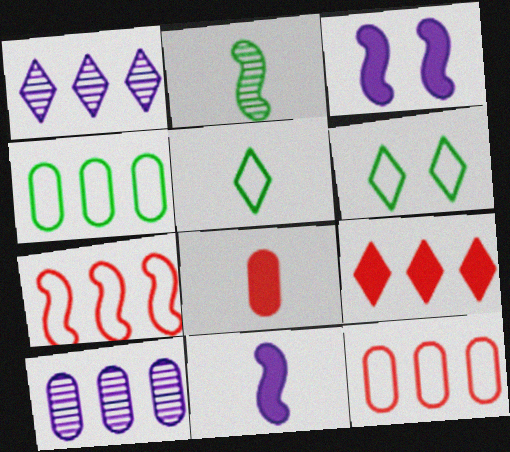[[2, 3, 7]]